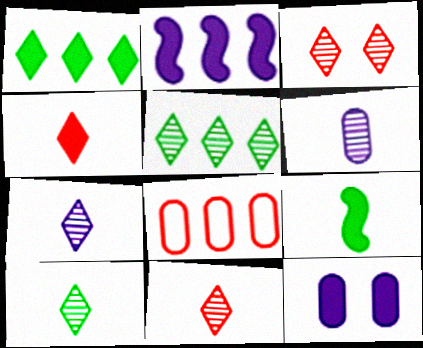[[2, 5, 8], 
[3, 5, 7], 
[7, 10, 11]]